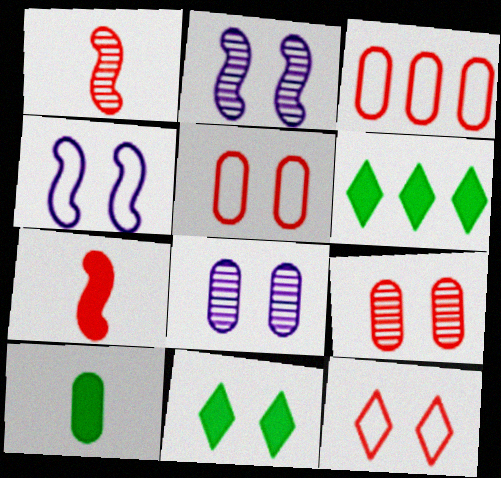[[2, 5, 11], 
[3, 8, 10], 
[4, 9, 11]]